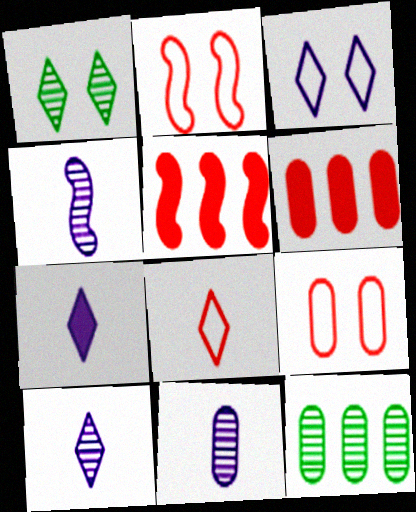[[2, 7, 12], 
[4, 10, 11]]